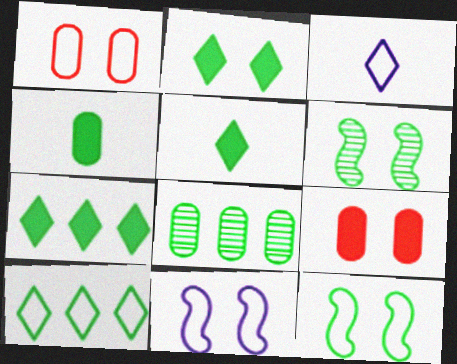[[2, 5, 7], 
[4, 6, 10], 
[5, 8, 12]]